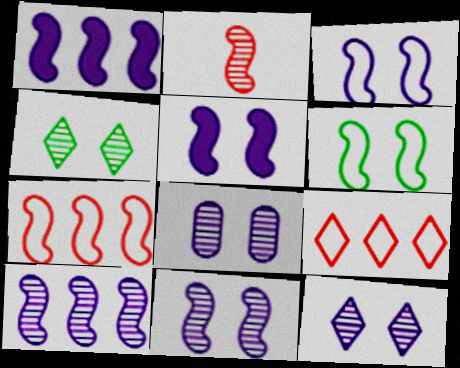[[1, 2, 6], 
[3, 5, 11], 
[8, 11, 12]]